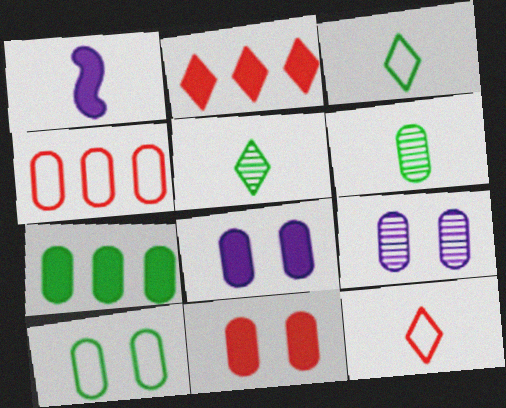[[1, 6, 12], 
[4, 6, 8], 
[6, 7, 10], 
[9, 10, 11]]